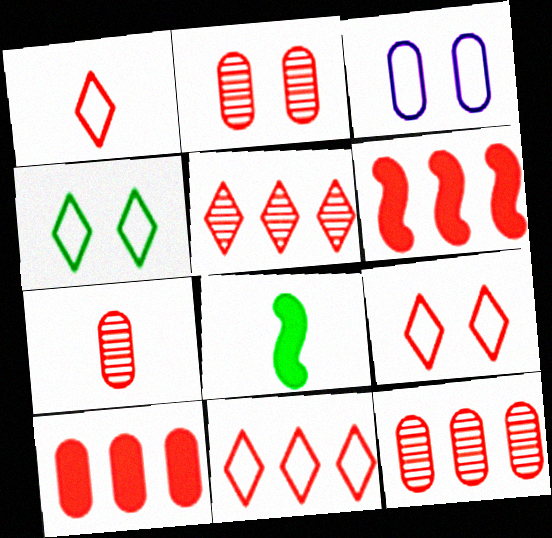[[1, 2, 6], 
[1, 9, 11], 
[2, 7, 12], 
[3, 5, 8], 
[6, 7, 9], 
[6, 11, 12]]